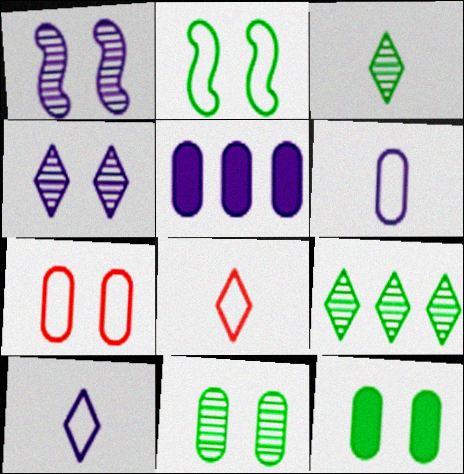[[1, 5, 10]]